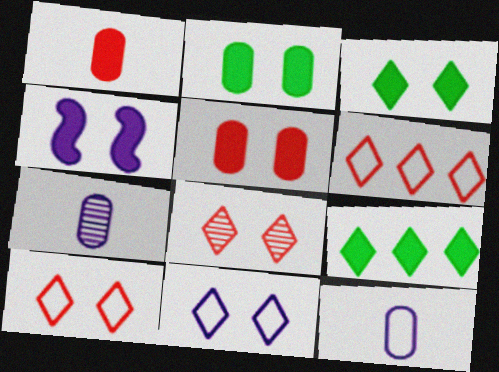[[1, 4, 9], 
[3, 4, 5], 
[3, 8, 11]]